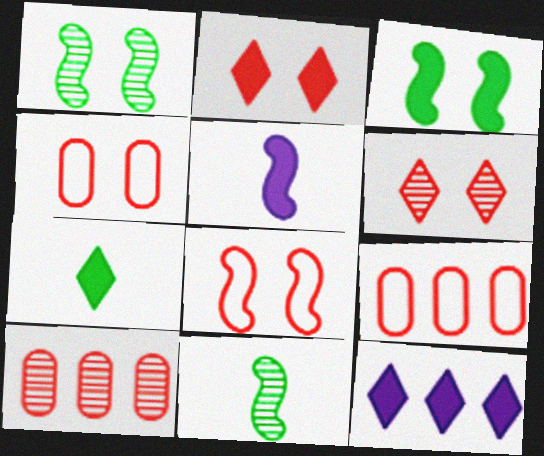[[2, 7, 12], 
[4, 11, 12]]